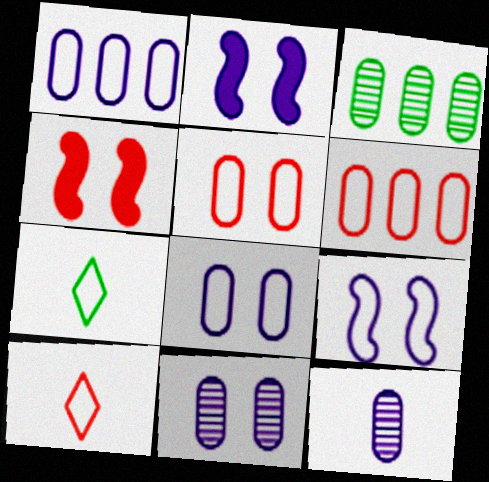[[2, 3, 10], 
[6, 7, 9]]